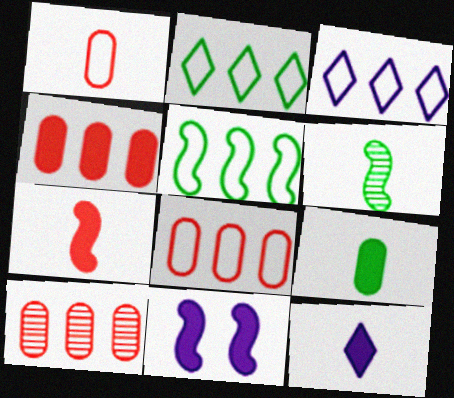[[1, 6, 12], 
[3, 5, 8], 
[4, 8, 10], 
[7, 9, 12]]